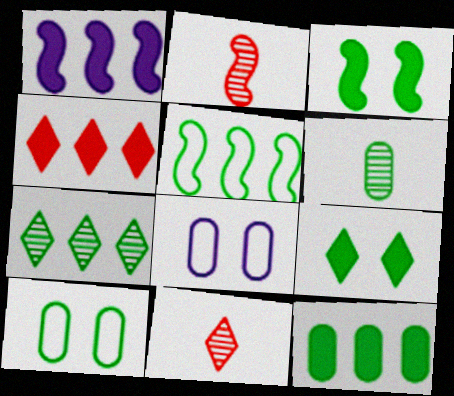[[1, 4, 12], 
[1, 10, 11], 
[5, 6, 9], 
[5, 7, 12], 
[6, 10, 12]]